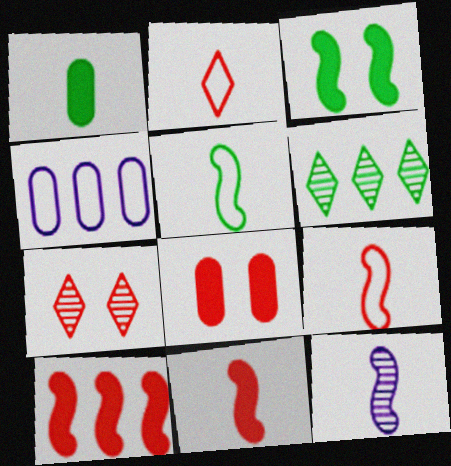[[1, 2, 12], 
[4, 6, 10], 
[5, 11, 12]]